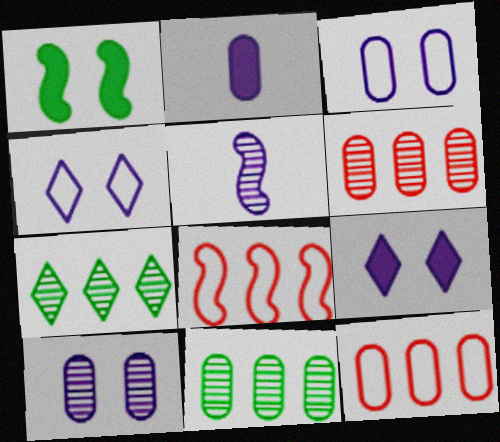[[1, 5, 8]]